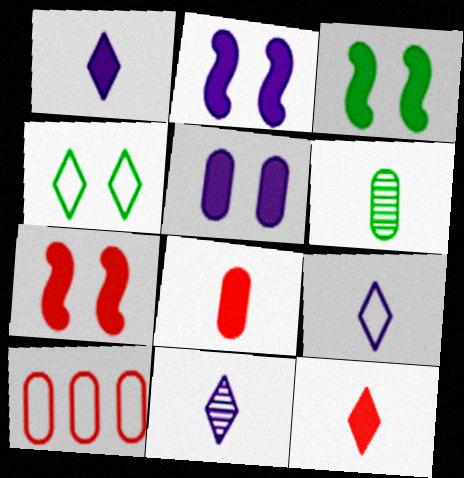[[1, 9, 11], 
[2, 3, 7], 
[3, 10, 11], 
[5, 6, 10]]